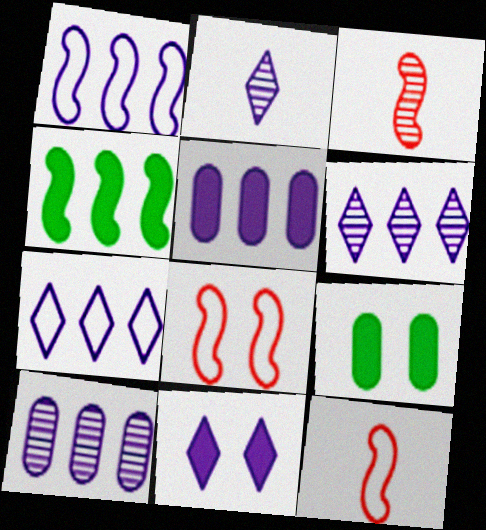[[1, 5, 6], 
[2, 7, 11], 
[3, 7, 9], 
[6, 9, 12]]